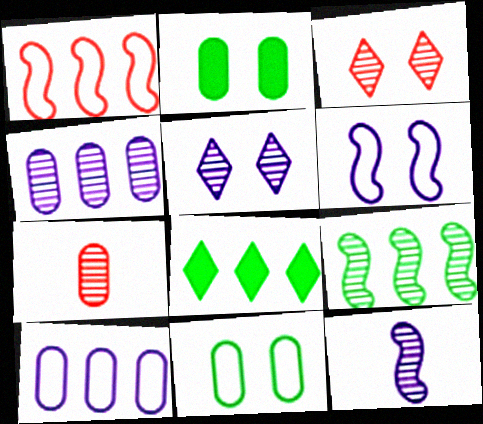[[1, 4, 8], 
[2, 3, 6], 
[2, 7, 10], 
[4, 5, 12], 
[5, 7, 9], 
[6, 7, 8]]